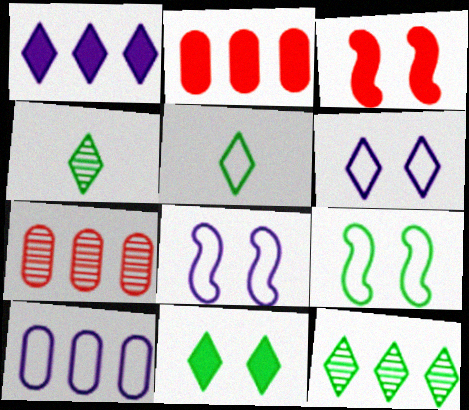[[2, 4, 8], 
[3, 4, 10], 
[5, 11, 12]]